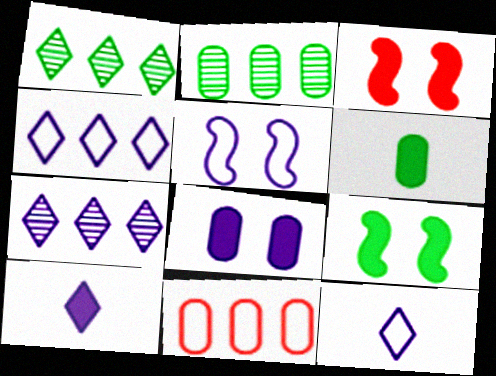[[2, 3, 12]]